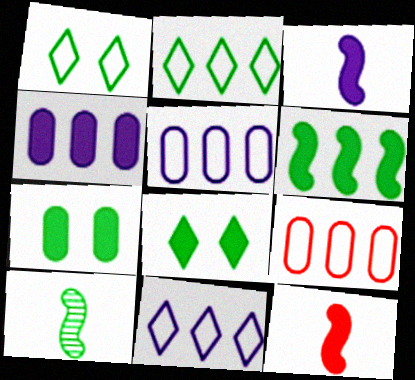[[2, 7, 10], 
[4, 8, 12]]